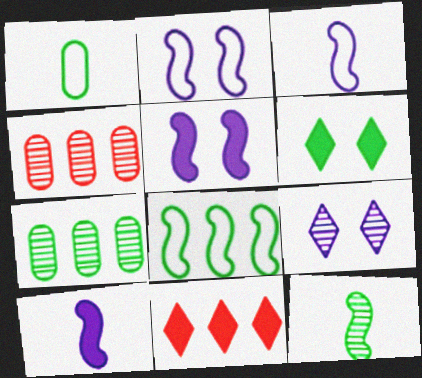[[3, 4, 6], 
[4, 9, 12]]